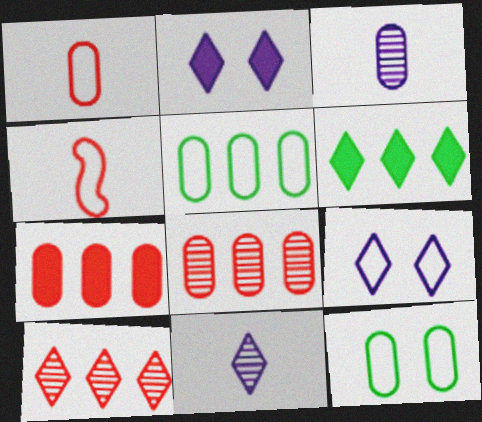[[3, 7, 12], 
[4, 5, 9]]